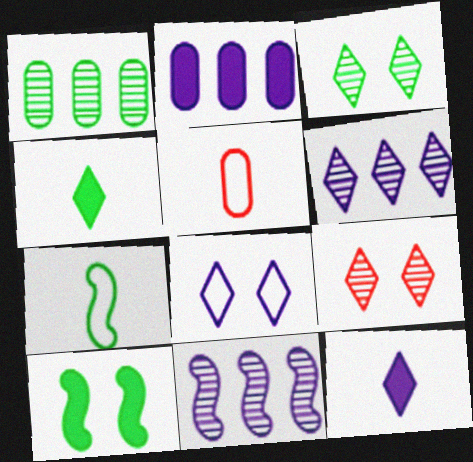[[2, 7, 9], 
[5, 6, 10], 
[6, 8, 12]]